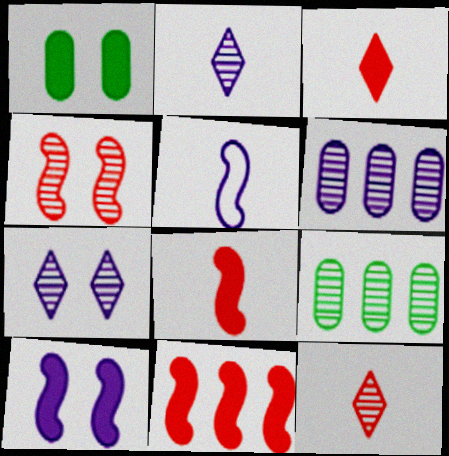[[2, 4, 9]]